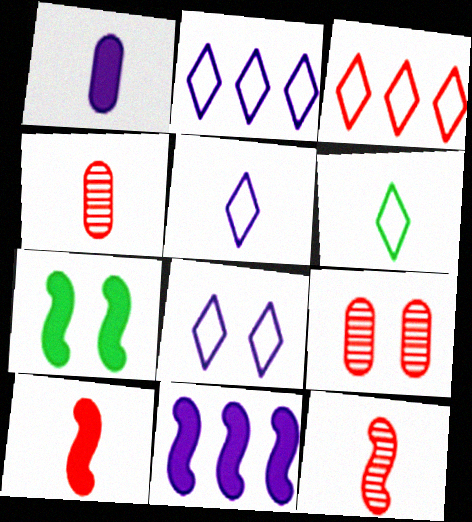[[1, 6, 12], 
[2, 4, 7], 
[2, 5, 8], 
[3, 6, 8], 
[3, 9, 10], 
[6, 9, 11], 
[7, 8, 9], 
[7, 10, 11]]